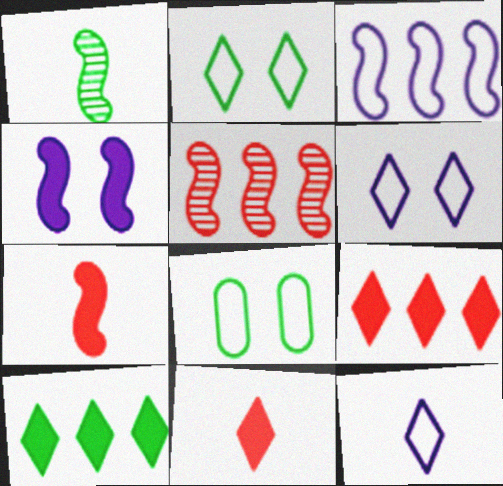[[1, 8, 10]]